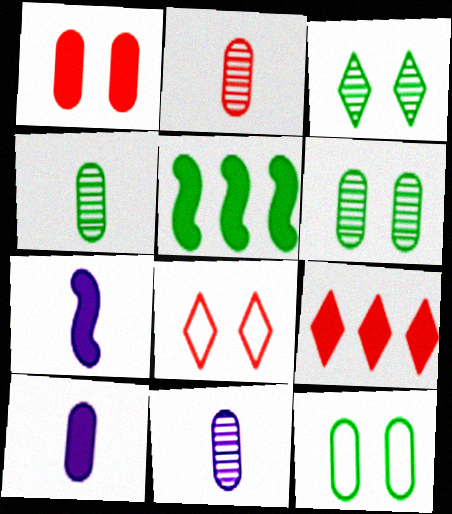[[2, 4, 11], 
[5, 8, 11]]